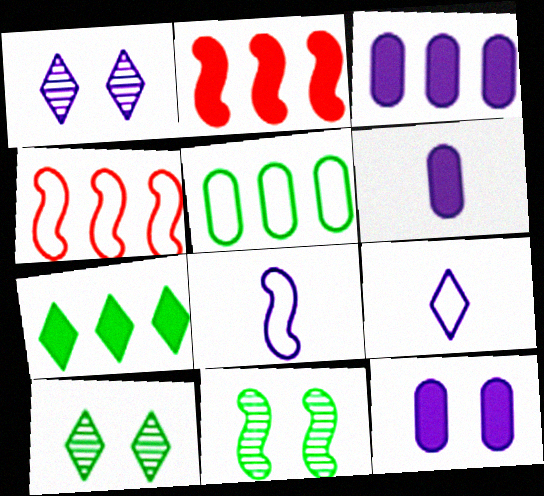[[1, 3, 8], 
[2, 3, 7], 
[2, 8, 11], 
[3, 6, 12], 
[4, 6, 10]]